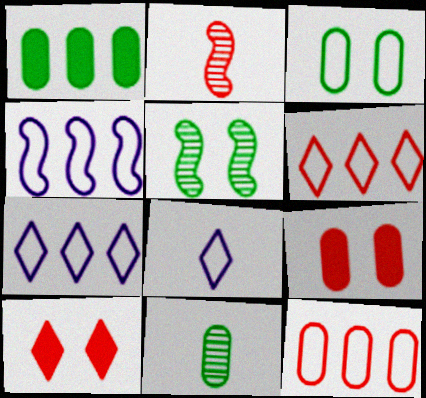[[1, 3, 11], 
[2, 6, 9], 
[2, 10, 12], 
[4, 10, 11]]